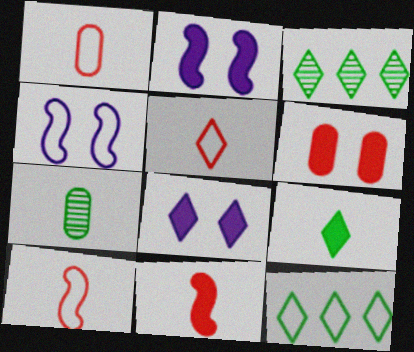[[1, 2, 3], 
[1, 4, 12], 
[1, 5, 10], 
[3, 5, 8]]